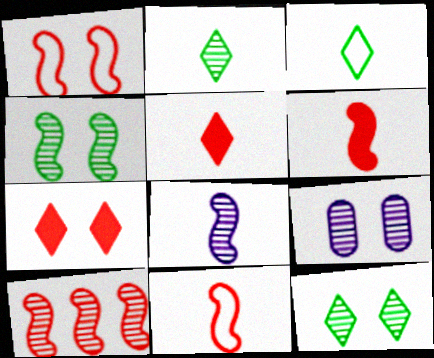[[1, 6, 10], 
[2, 9, 10], 
[4, 8, 10]]